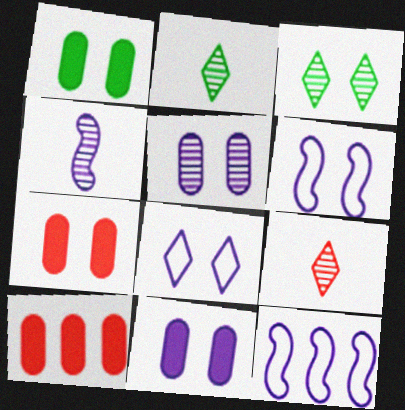[[1, 7, 11], 
[1, 9, 12], 
[2, 6, 10], 
[2, 7, 12], 
[3, 6, 7]]